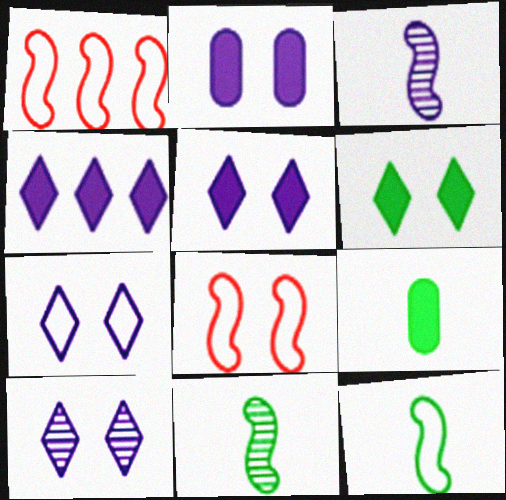[[1, 9, 10], 
[5, 7, 10]]